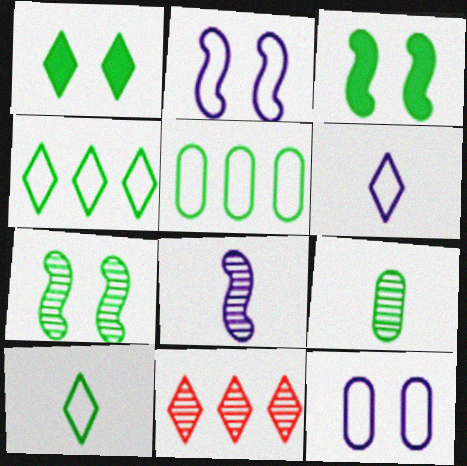[[1, 6, 11], 
[3, 4, 9]]